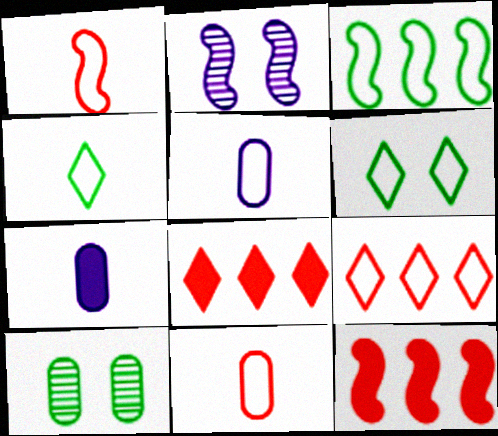[[1, 4, 5]]